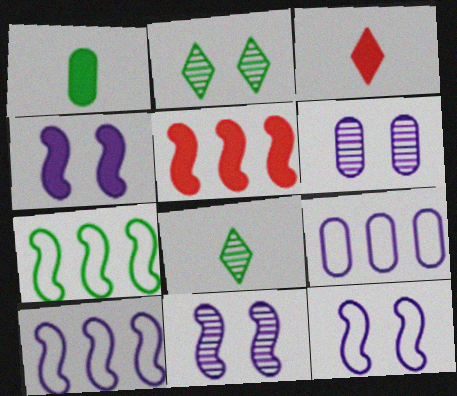[[1, 2, 7], 
[3, 6, 7], 
[4, 11, 12]]